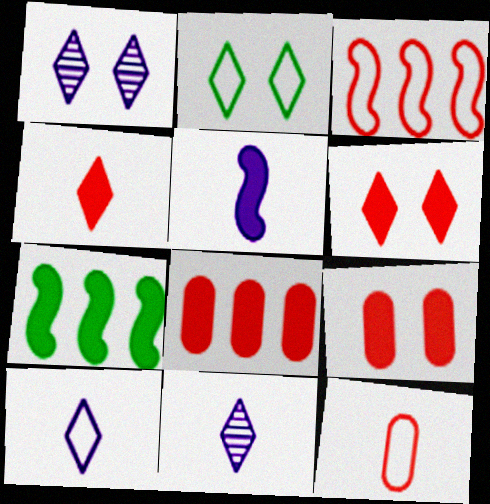[[1, 2, 6], 
[1, 7, 12]]